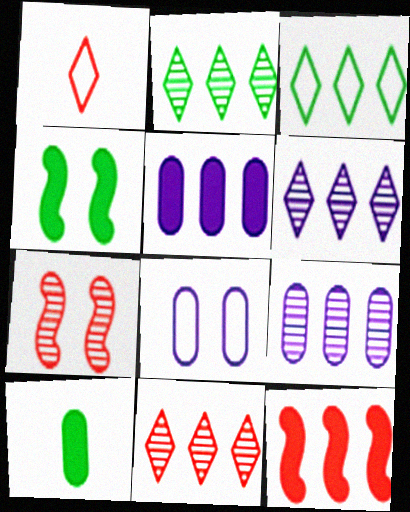[[1, 4, 9], 
[2, 6, 11], 
[3, 9, 12]]